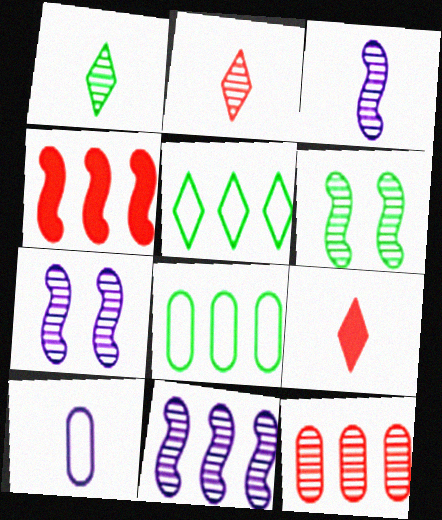[[1, 7, 12], 
[3, 7, 11], 
[7, 8, 9]]